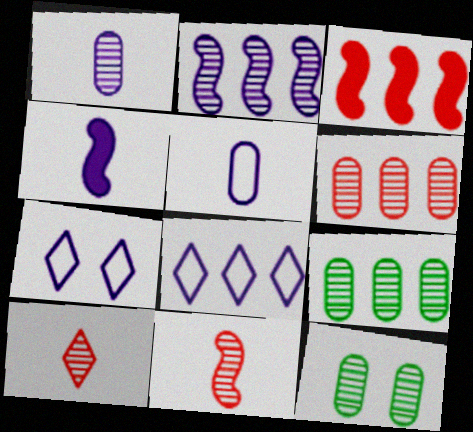[[1, 6, 12], 
[2, 10, 12], 
[3, 8, 9]]